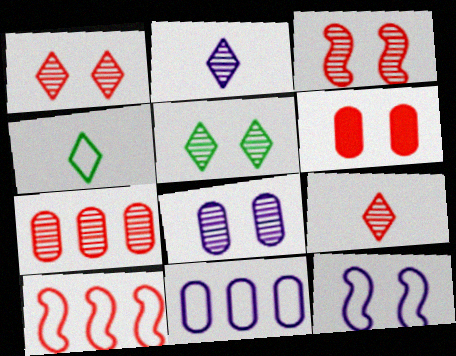[[3, 5, 8], 
[3, 7, 9], 
[5, 6, 12], 
[6, 9, 10]]